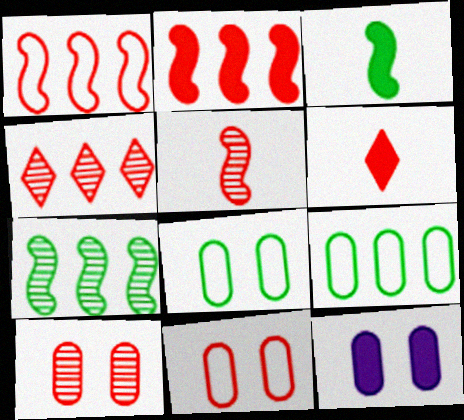[[1, 6, 10], 
[4, 5, 10], 
[8, 10, 12]]